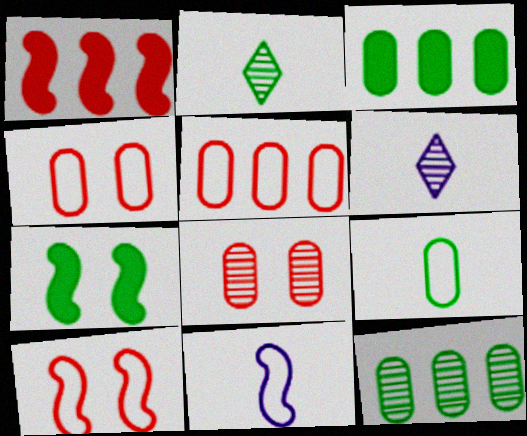[[3, 6, 10], 
[5, 6, 7]]